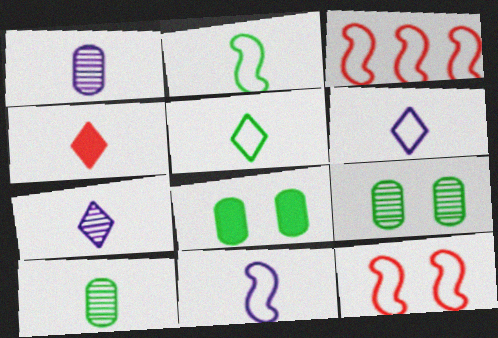[[1, 2, 4], 
[3, 7, 8], 
[4, 5, 7], 
[4, 10, 11]]